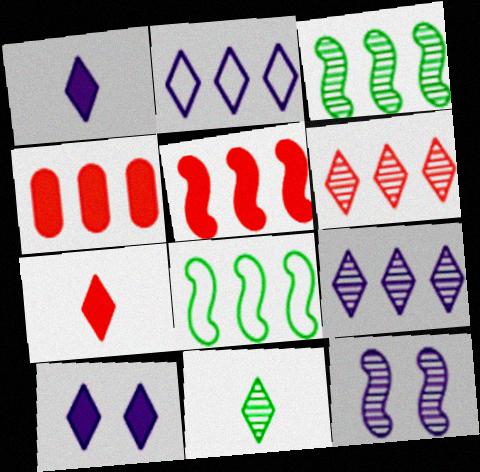[[2, 3, 4], 
[4, 8, 9]]